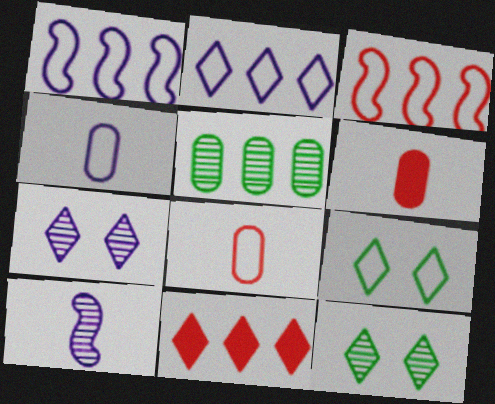[[1, 5, 11], 
[1, 6, 12], 
[1, 8, 9], 
[3, 4, 9]]